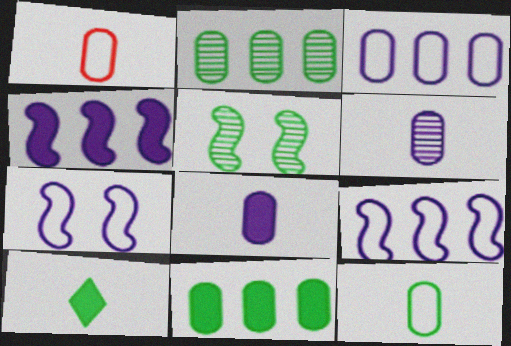[]